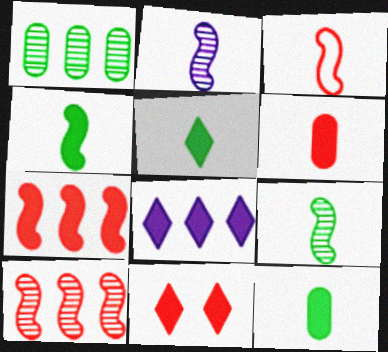[[2, 3, 4], 
[4, 5, 12], 
[5, 8, 11], 
[6, 7, 11]]